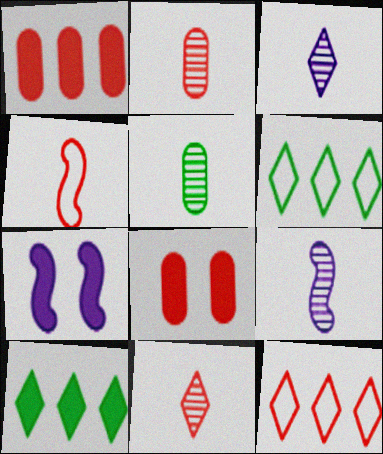[[2, 6, 7], 
[5, 7, 12], 
[5, 9, 11], 
[6, 8, 9]]